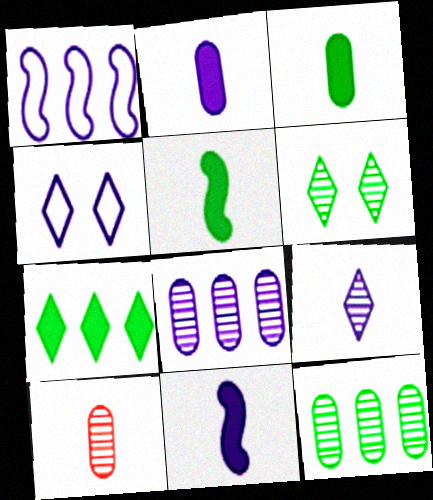[[4, 8, 11]]